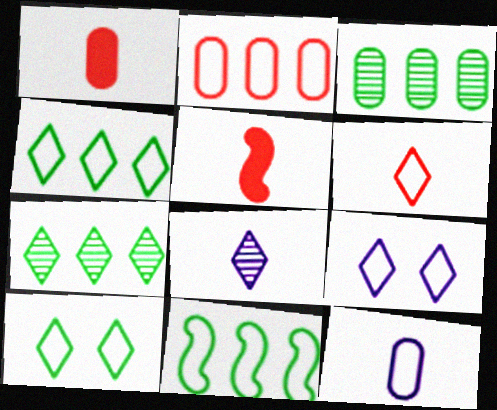[[3, 5, 9], 
[4, 6, 9]]